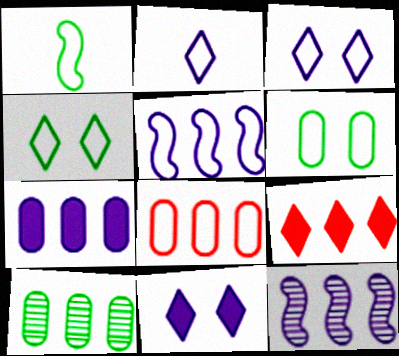[[1, 3, 8], 
[5, 9, 10], 
[7, 8, 10]]